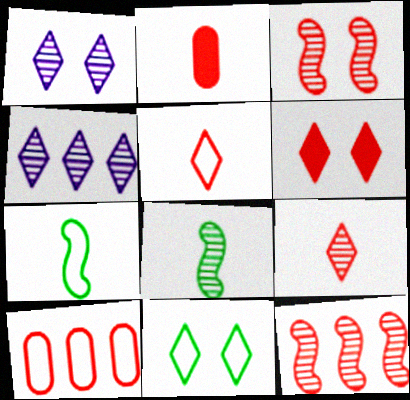[[1, 6, 11]]